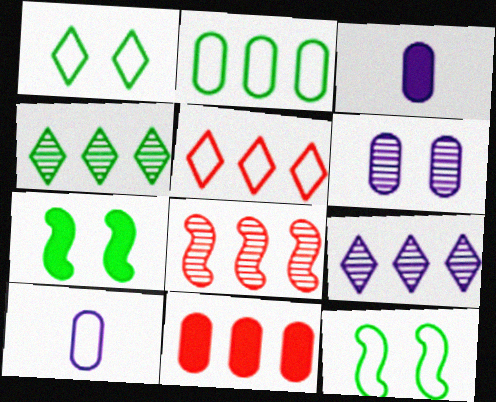[[1, 3, 8], 
[5, 8, 11], 
[5, 10, 12]]